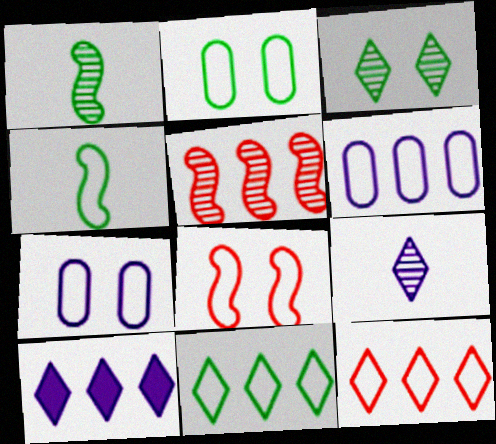[[2, 4, 11], 
[4, 7, 12]]